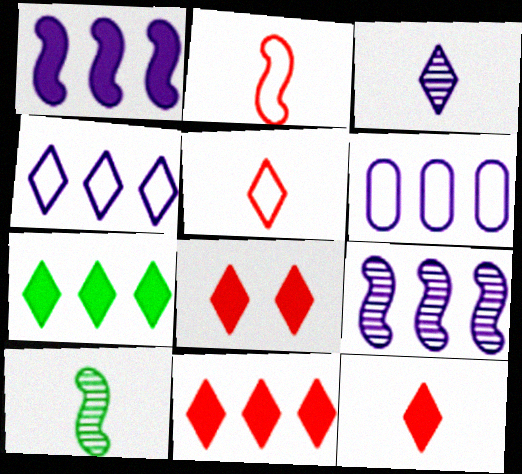[[6, 8, 10], 
[8, 11, 12]]